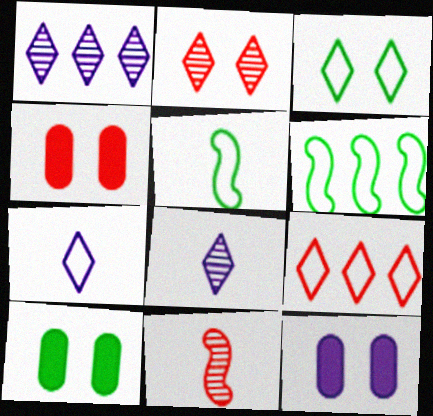[[1, 4, 5], 
[3, 7, 9], 
[4, 6, 8], 
[4, 9, 11], 
[4, 10, 12]]